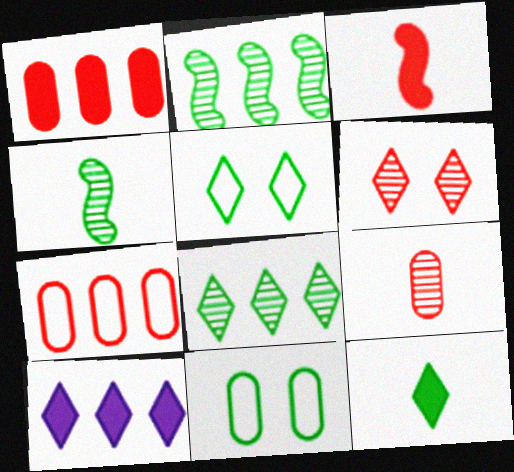[[2, 7, 10], 
[2, 11, 12], 
[3, 6, 7], 
[5, 8, 12]]